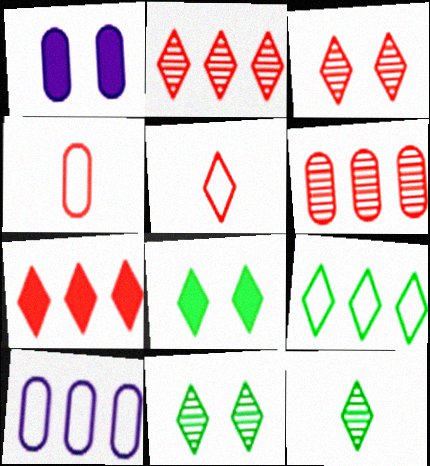[[3, 5, 7], 
[8, 9, 12]]